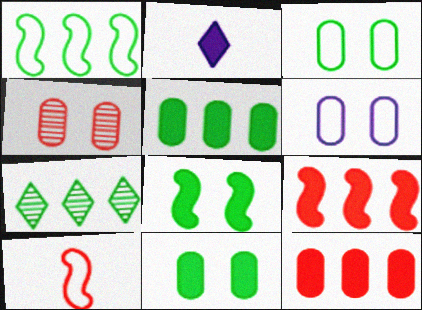[[1, 2, 4], 
[1, 5, 7], 
[2, 8, 12], 
[2, 9, 11], 
[4, 6, 11]]